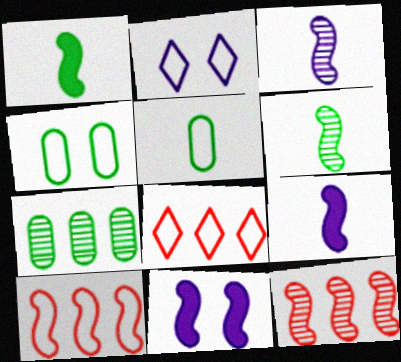[[2, 5, 10], 
[6, 10, 11]]